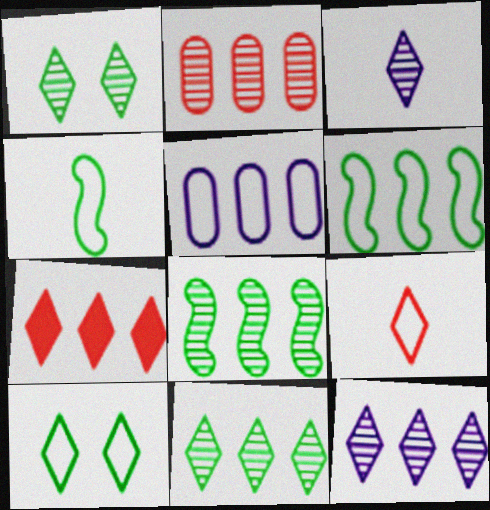[[2, 8, 12], 
[3, 7, 10], 
[5, 7, 8]]